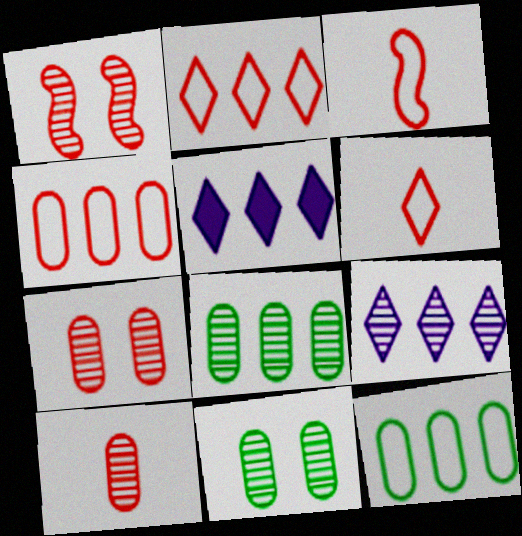[[3, 5, 11]]